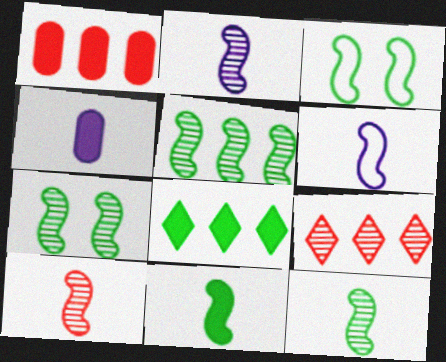[[2, 10, 12], 
[3, 4, 9], 
[3, 5, 11], 
[5, 7, 12], 
[6, 10, 11]]